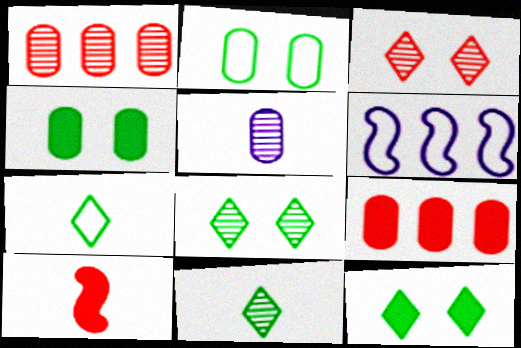[[2, 5, 9], 
[5, 7, 10]]